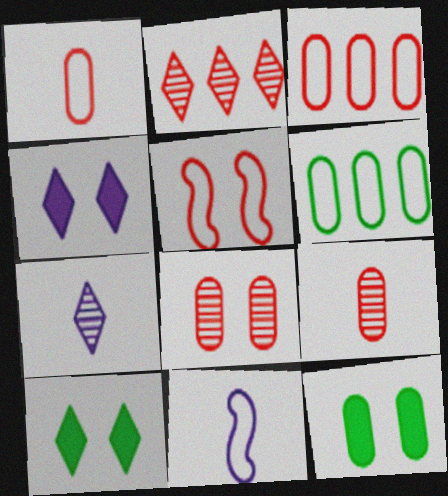[[2, 11, 12]]